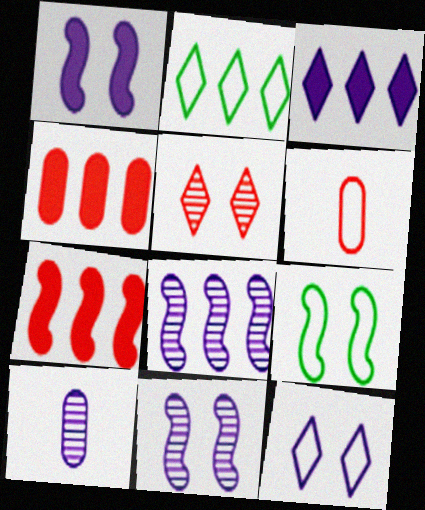[[2, 4, 8], 
[5, 6, 7]]